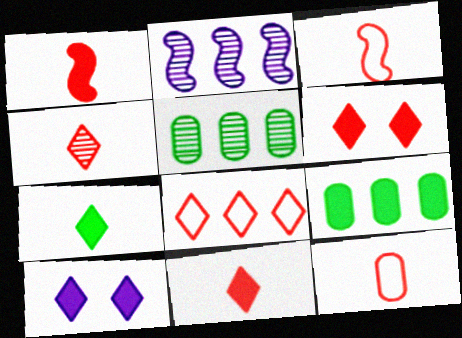[[1, 4, 12], 
[1, 9, 10], 
[2, 8, 9], 
[3, 5, 10], 
[4, 6, 8]]